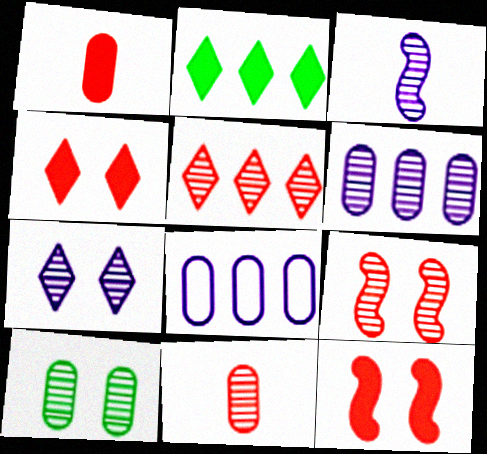[[1, 8, 10], 
[3, 5, 10], 
[3, 6, 7], 
[5, 9, 11], 
[6, 10, 11], 
[7, 9, 10]]